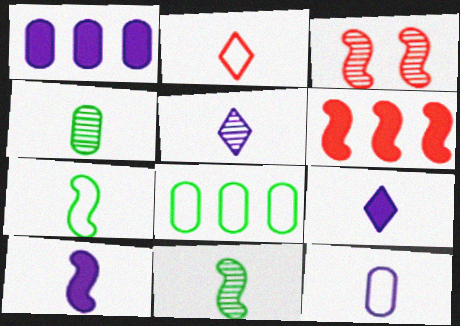[[2, 4, 10], 
[2, 7, 12], 
[3, 8, 9], 
[5, 10, 12]]